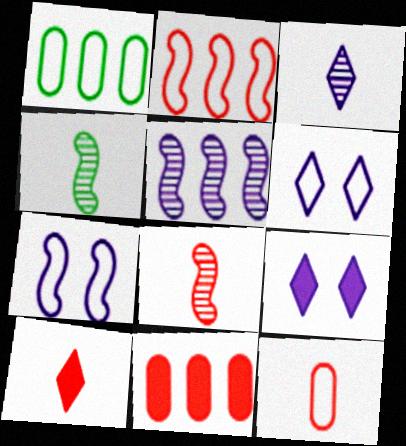[[1, 8, 9], 
[4, 6, 11], 
[8, 10, 12]]